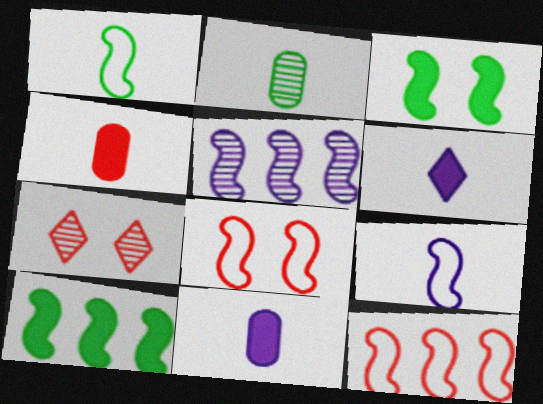[[2, 5, 7], 
[4, 7, 12], 
[5, 10, 12]]